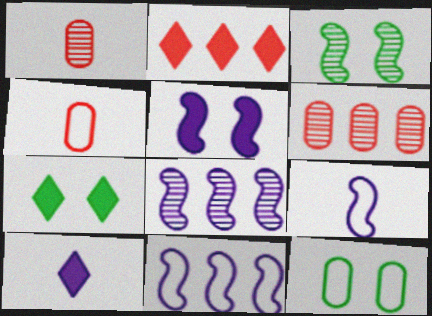[[1, 7, 11], 
[2, 7, 10], 
[3, 7, 12], 
[4, 7, 8], 
[5, 8, 9], 
[6, 7, 9]]